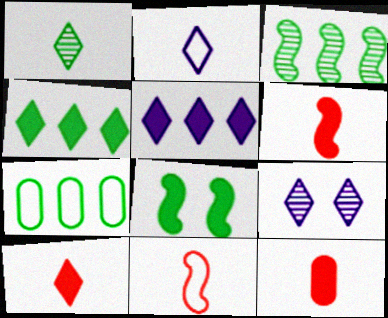[[1, 2, 10], 
[1, 7, 8], 
[2, 5, 9], 
[3, 4, 7], 
[5, 8, 12], 
[6, 7, 9], 
[6, 10, 12]]